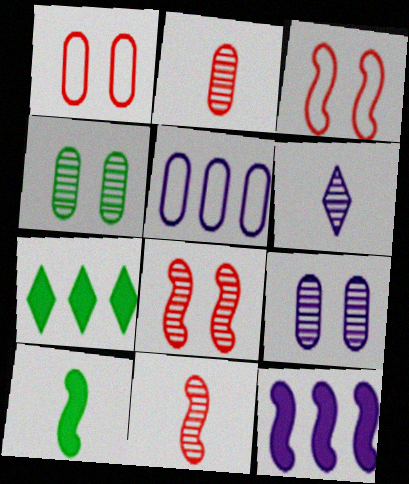[]